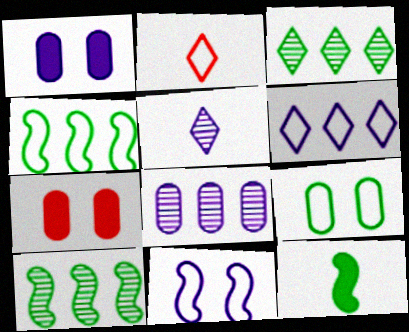[[1, 2, 10], 
[3, 9, 12], 
[4, 5, 7]]